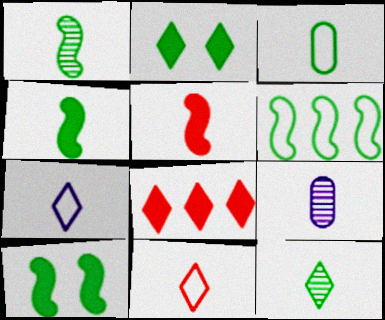[[1, 6, 10], 
[3, 4, 12], 
[4, 9, 11]]